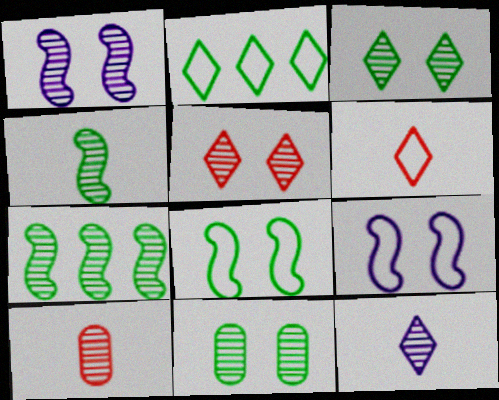[[1, 5, 11], 
[4, 10, 12]]